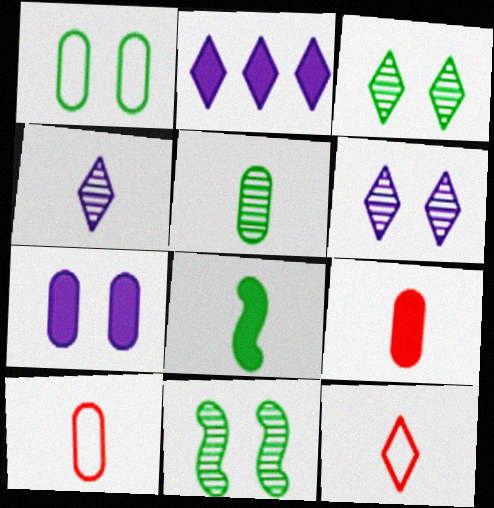[[2, 3, 12], 
[2, 10, 11], 
[4, 8, 10]]